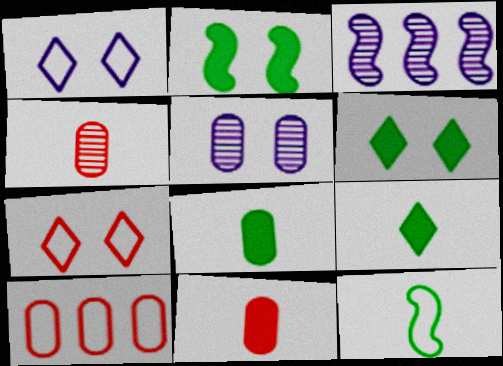[[1, 10, 12], 
[2, 5, 7], 
[3, 7, 8], 
[5, 8, 10]]